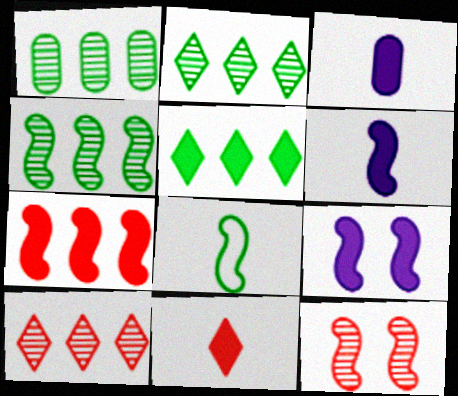[[1, 2, 4]]